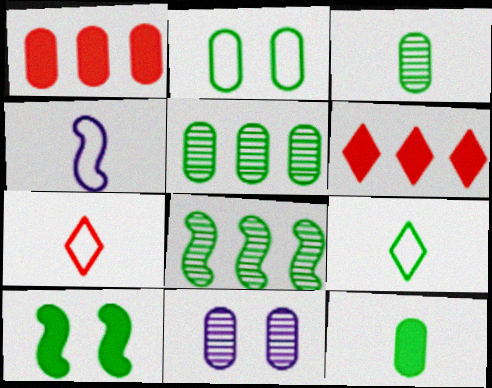[[2, 5, 12], 
[5, 9, 10]]